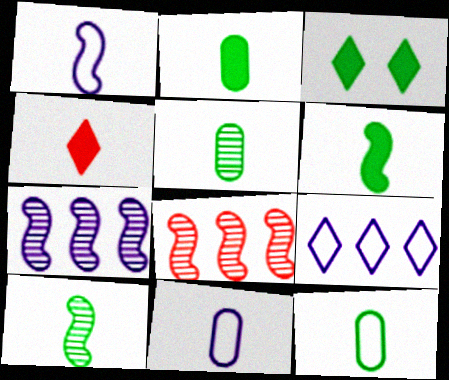[[1, 4, 5], 
[2, 5, 12], 
[3, 8, 11], 
[4, 10, 11]]